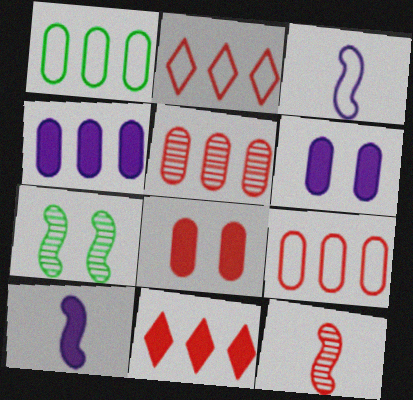[[1, 4, 5], 
[2, 8, 12]]